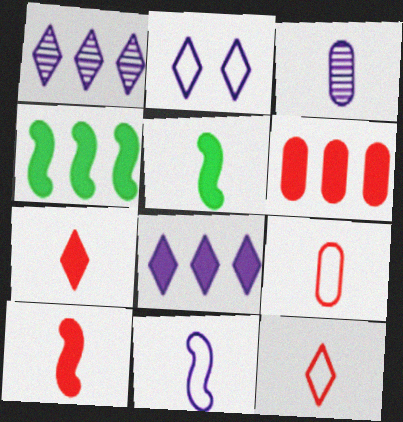[[3, 5, 12], 
[4, 6, 8]]